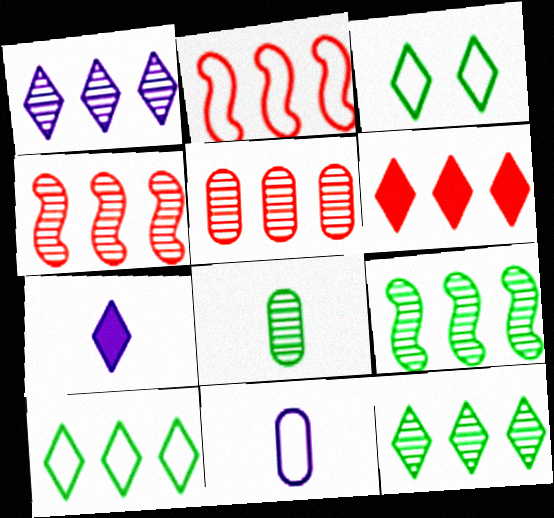[[1, 5, 9], 
[1, 6, 10], 
[2, 3, 11], 
[2, 5, 6]]